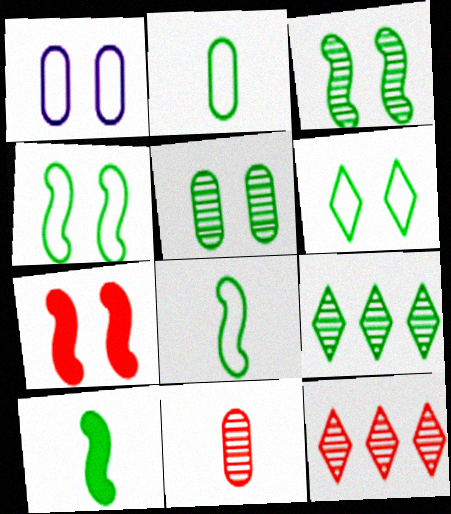[[1, 10, 12]]